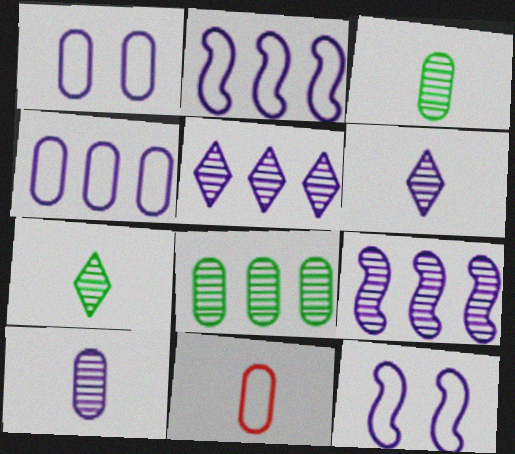[]